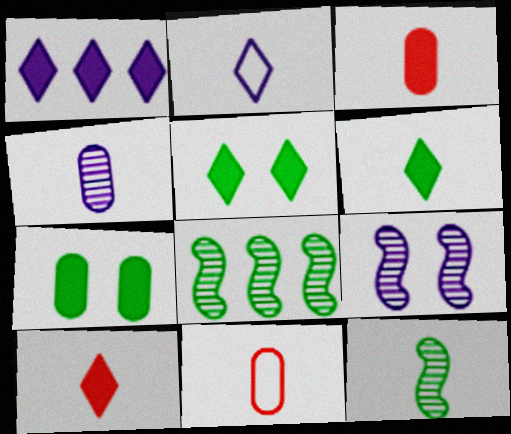[[1, 5, 10], 
[2, 3, 12]]